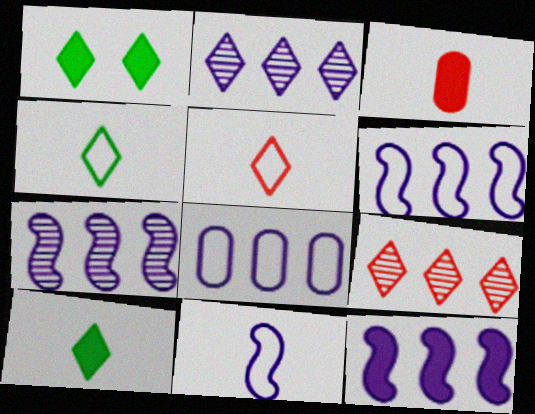[[1, 2, 5], 
[1, 3, 12], 
[2, 8, 12], 
[6, 7, 12]]